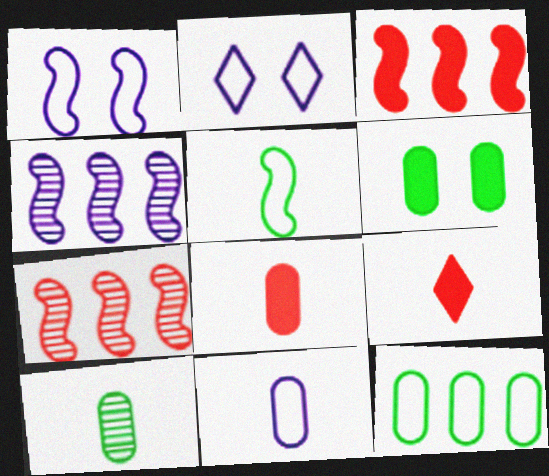[[2, 3, 10], 
[6, 10, 12], 
[8, 10, 11]]